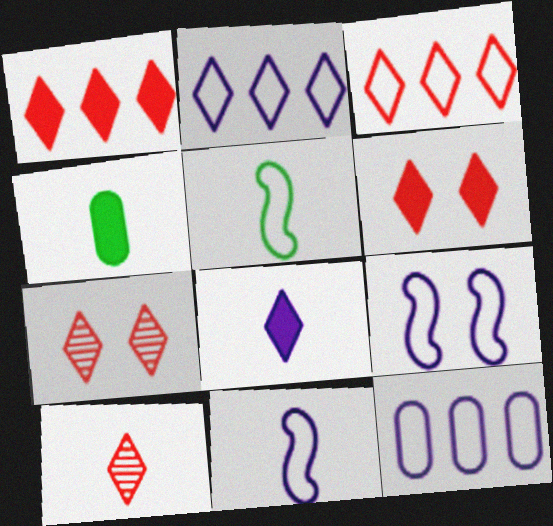[[3, 6, 10], 
[4, 10, 11]]